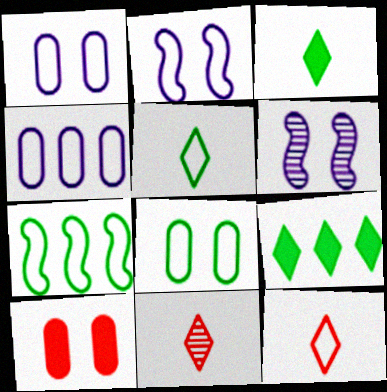[[1, 7, 12], 
[5, 7, 8]]